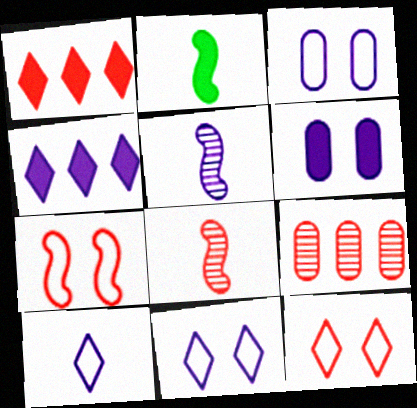[[1, 2, 6], 
[2, 9, 11], 
[3, 4, 5]]